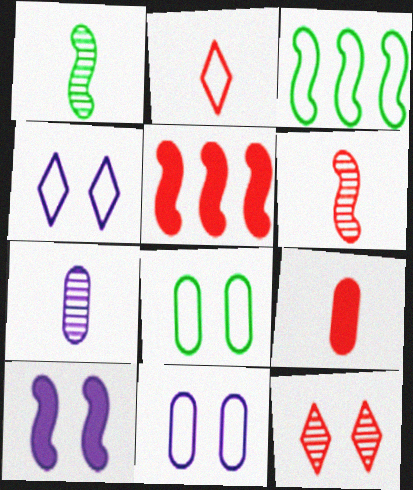[[2, 3, 11], 
[2, 6, 9], 
[3, 6, 10], 
[8, 10, 12]]